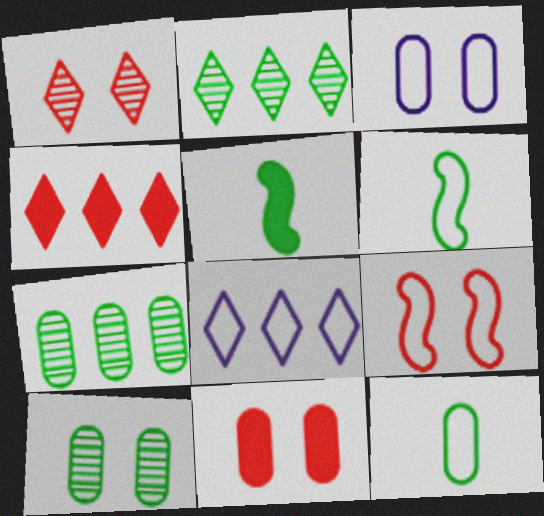[[1, 9, 11], 
[2, 4, 8], 
[3, 10, 11], 
[8, 9, 12]]